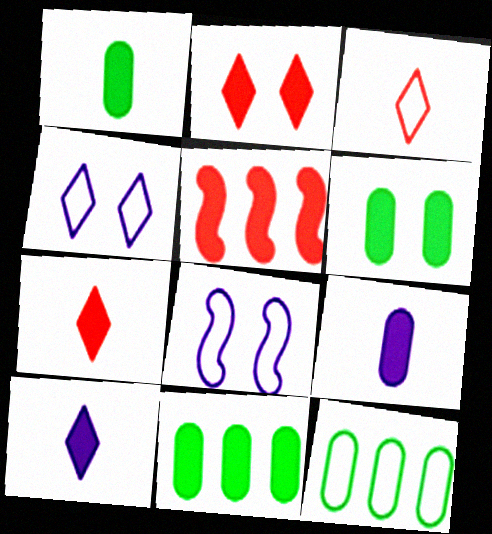[[1, 6, 11], 
[3, 8, 12], 
[5, 6, 10]]